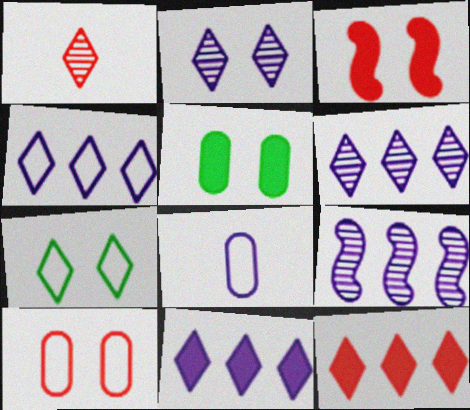[[1, 7, 11], 
[4, 6, 11]]